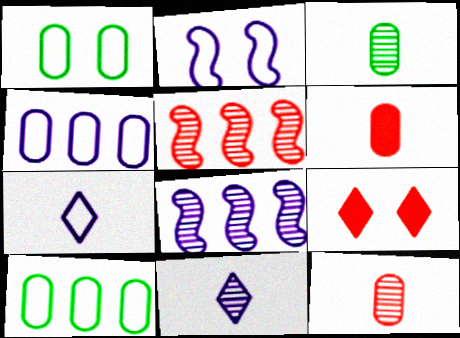[[2, 4, 7]]